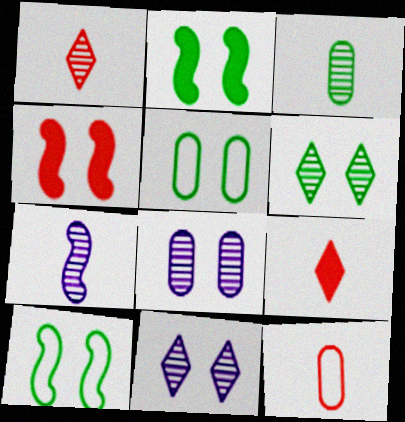[[1, 3, 7], 
[2, 5, 6], 
[4, 5, 11]]